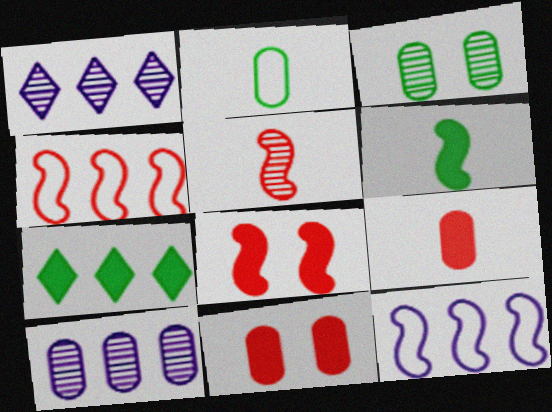[[1, 2, 8], 
[1, 3, 5], 
[2, 10, 11], 
[4, 5, 8], 
[4, 7, 10]]